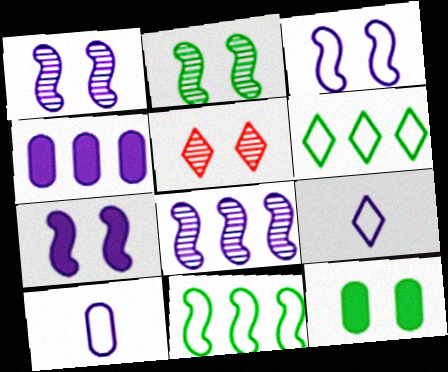[[1, 3, 7], 
[1, 4, 9], 
[3, 5, 12]]